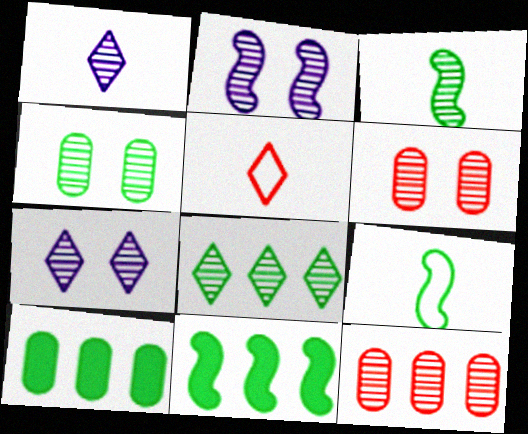[[2, 5, 10], 
[3, 4, 8], 
[3, 7, 12]]